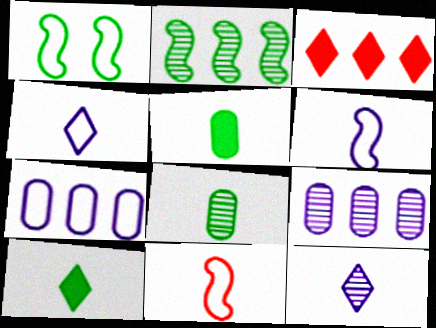[[2, 3, 7], 
[5, 11, 12]]